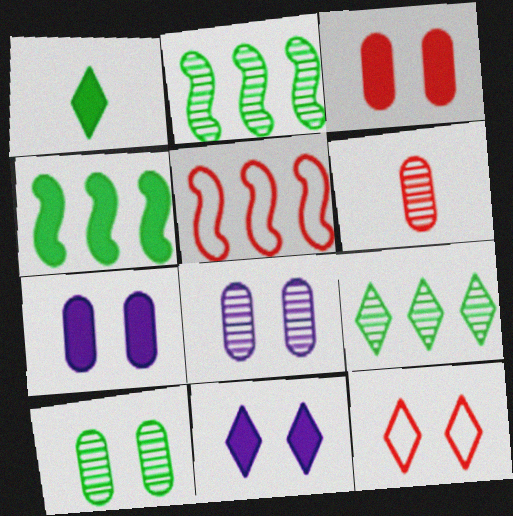[[1, 5, 8]]